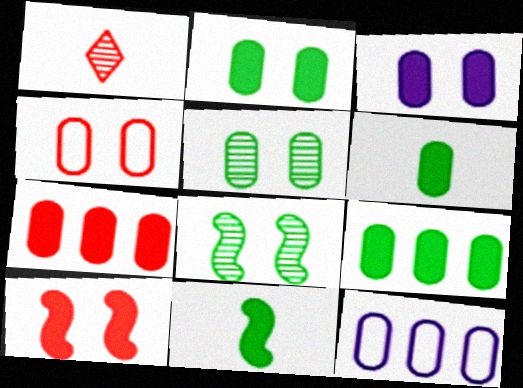[[2, 6, 9], 
[3, 4, 5], 
[3, 6, 7]]